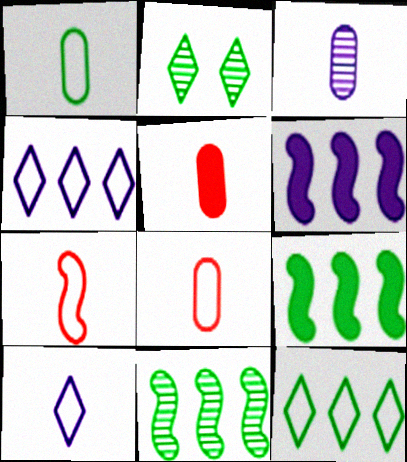[[1, 2, 9], 
[1, 3, 5], 
[1, 7, 10], 
[2, 6, 8]]